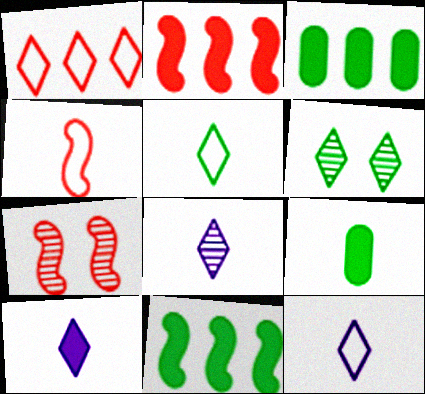[[1, 6, 10], 
[2, 4, 7], 
[3, 7, 12], 
[4, 8, 9], 
[8, 10, 12]]